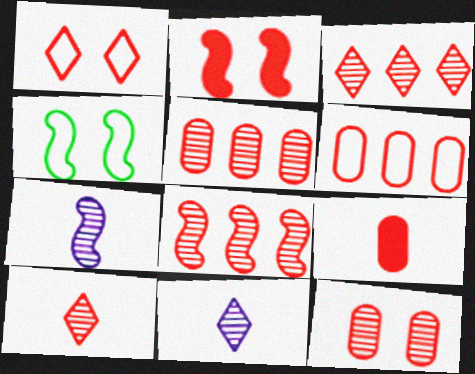[[1, 2, 12], 
[1, 8, 9], 
[2, 6, 10], 
[3, 5, 8], 
[6, 9, 12], 
[8, 10, 12]]